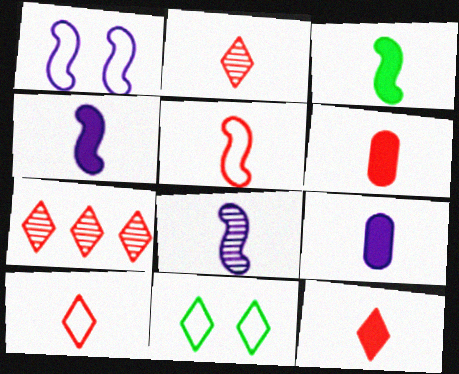[[2, 5, 6], 
[2, 10, 12], 
[3, 5, 8], 
[3, 9, 12]]